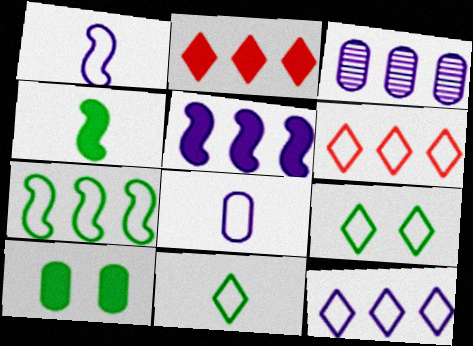[[2, 3, 7], 
[3, 5, 12]]